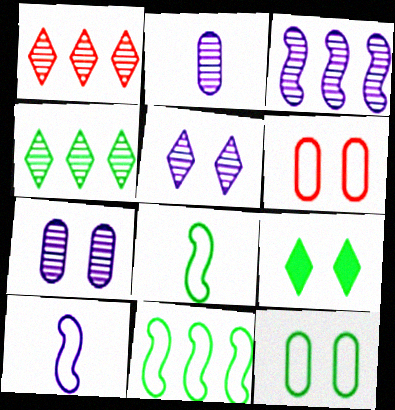[[2, 3, 5]]